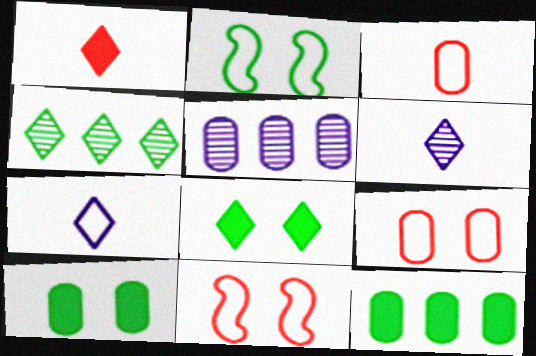[[1, 2, 5], 
[3, 5, 10], 
[6, 11, 12]]